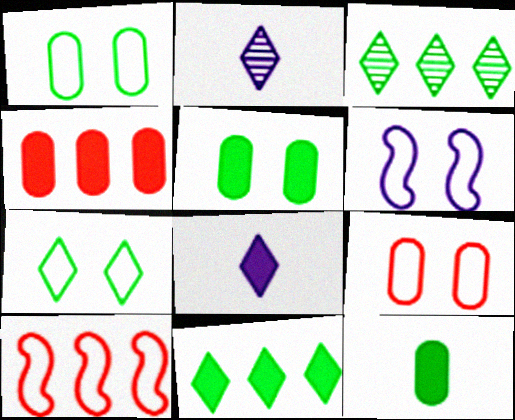[[2, 5, 10], 
[6, 7, 9]]